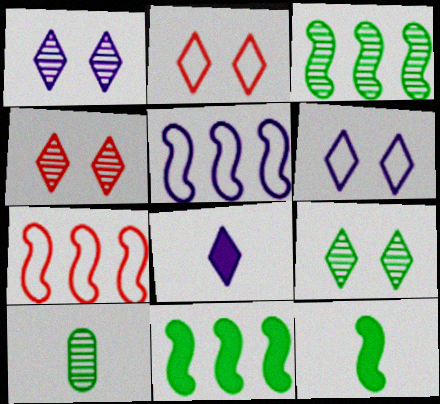[[1, 4, 9], 
[3, 9, 10]]